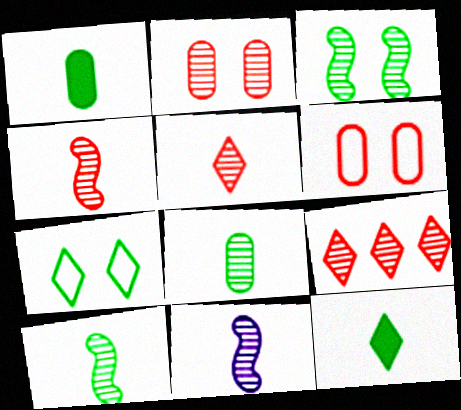[[2, 4, 9], 
[4, 10, 11], 
[5, 8, 11]]